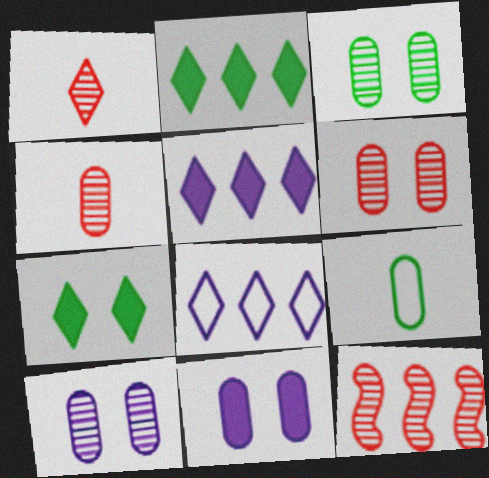[[1, 6, 12], 
[1, 7, 8], 
[3, 6, 10]]